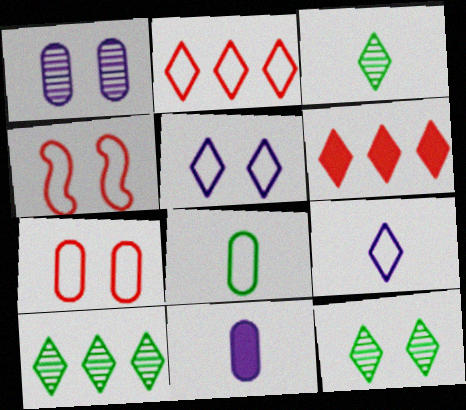[[3, 5, 6], 
[3, 10, 12], 
[4, 10, 11], 
[6, 9, 12]]